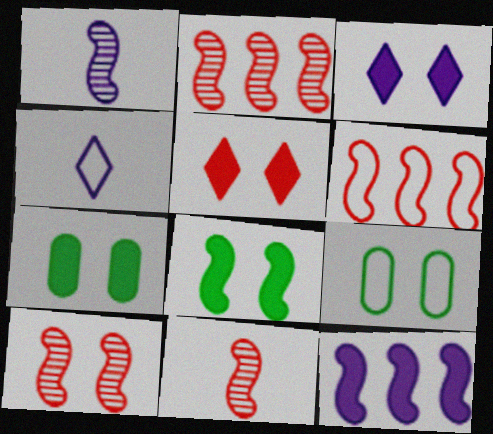[[1, 6, 8], 
[2, 4, 7], 
[2, 10, 11], 
[3, 9, 10], 
[4, 6, 9]]